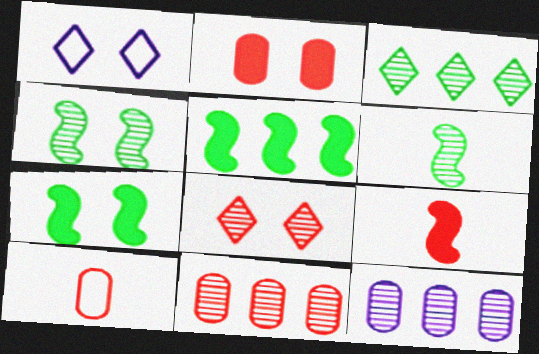[[1, 2, 4], 
[2, 10, 11], 
[6, 8, 12]]